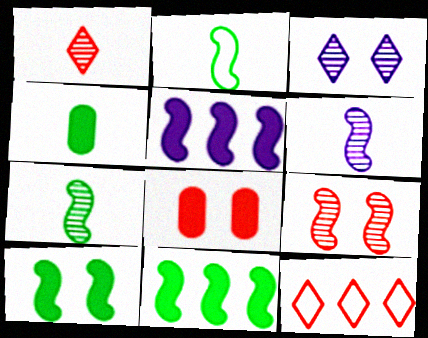[[2, 5, 9]]